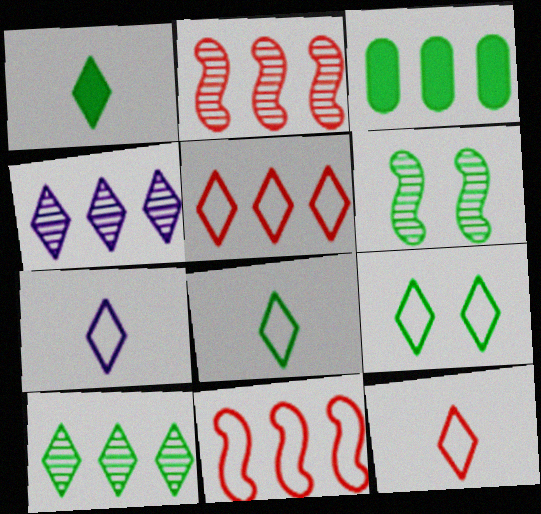[[1, 9, 10], 
[3, 4, 11], 
[3, 6, 8], 
[5, 7, 9], 
[7, 8, 12]]